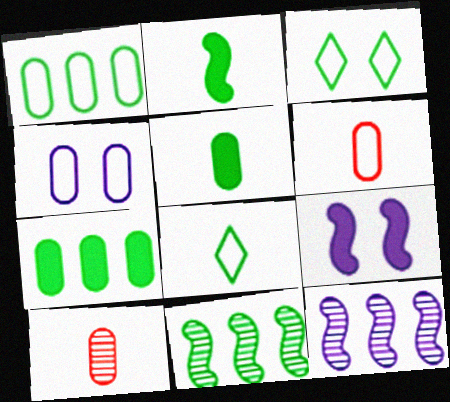[[1, 4, 6], 
[3, 5, 11], 
[4, 7, 10]]